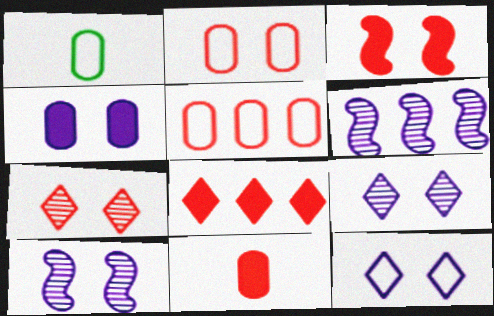[[1, 8, 10], 
[2, 3, 7], 
[3, 8, 11], 
[4, 10, 12]]